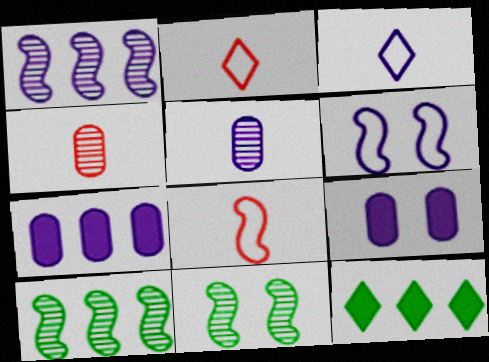[[1, 3, 9], 
[2, 7, 11], 
[2, 9, 10], 
[4, 6, 12]]